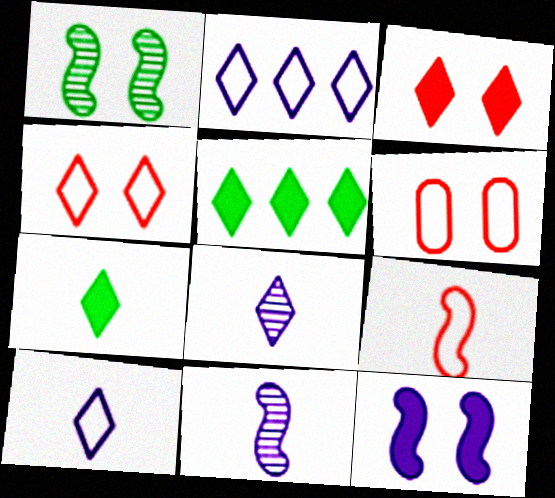[[4, 5, 8], 
[5, 6, 11]]